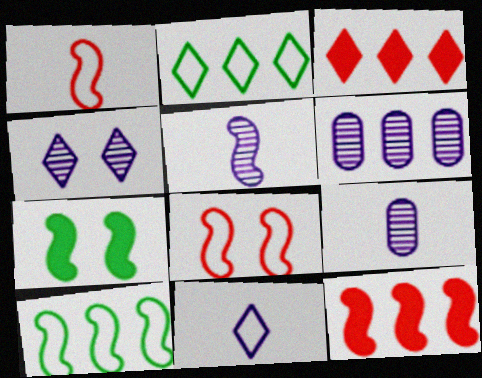[[2, 6, 12], 
[3, 6, 10], 
[4, 5, 6]]